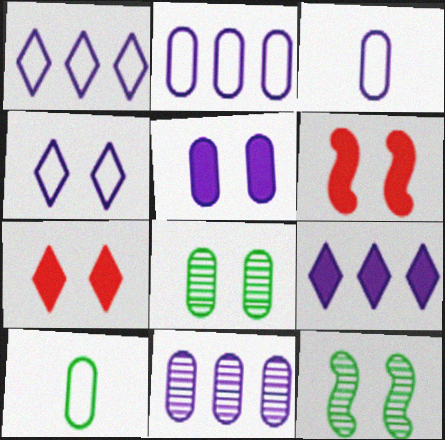[[3, 5, 11], 
[4, 6, 8]]